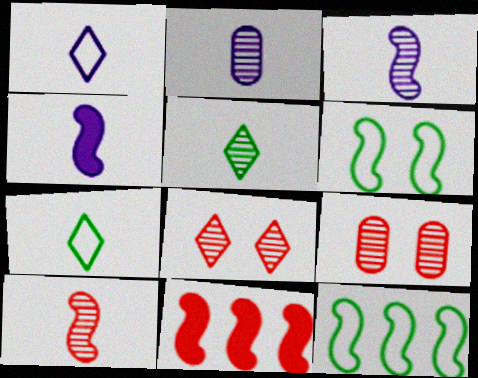[[1, 2, 4], 
[2, 5, 10], 
[3, 6, 11]]